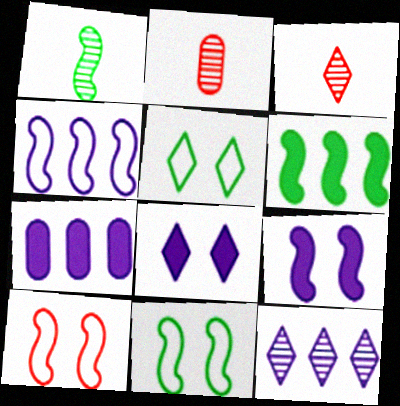[[1, 6, 11], 
[3, 7, 11], 
[4, 7, 12]]